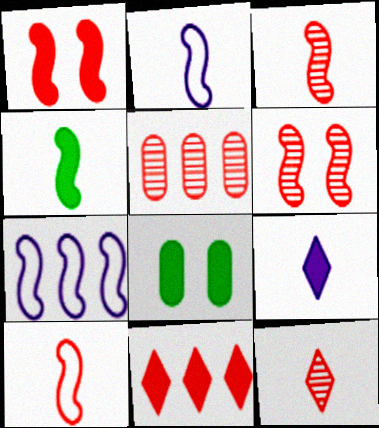[[2, 3, 4], 
[4, 6, 7], 
[5, 6, 12], 
[7, 8, 12]]